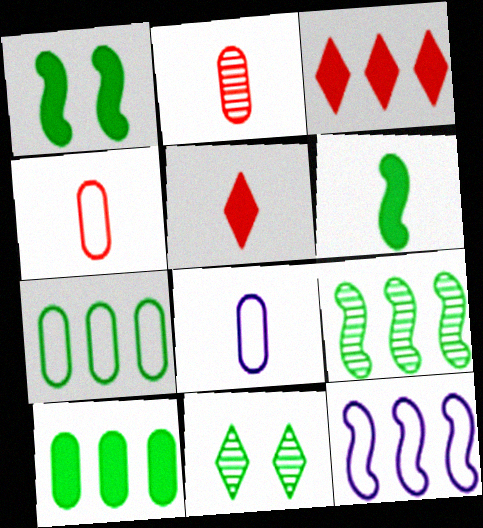[[6, 7, 11]]